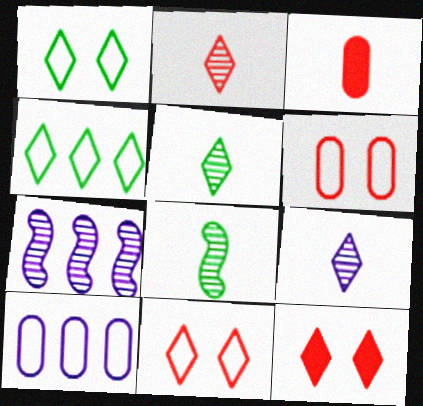[[1, 3, 7], 
[2, 5, 9], 
[4, 9, 12], 
[8, 10, 12]]